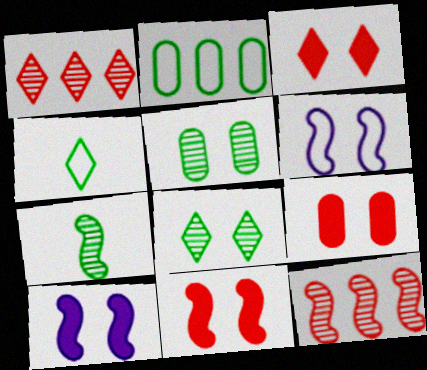[[3, 5, 6], 
[3, 9, 11], 
[6, 8, 9]]